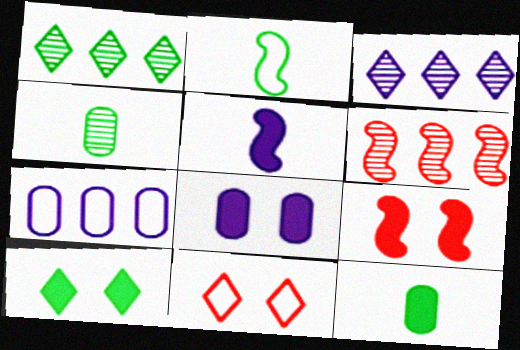[[2, 7, 11], 
[8, 9, 10]]